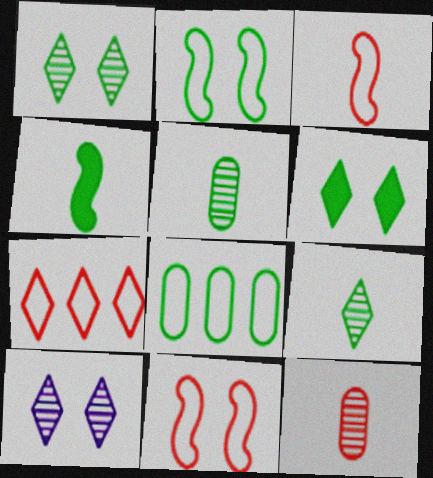[[1, 4, 8]]